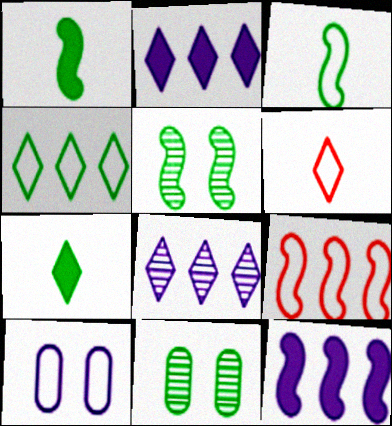[[1, 4, 11], 
[6, 11, 12]]